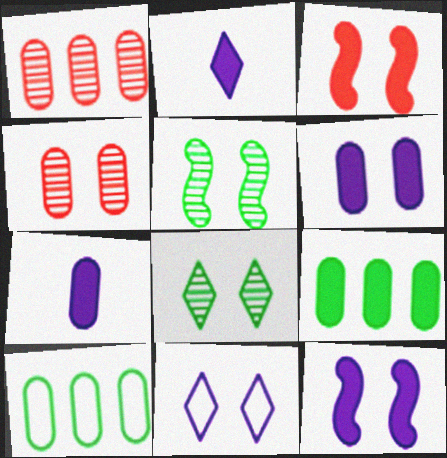[[2, 3, 9], 
[4, 7, 10]]